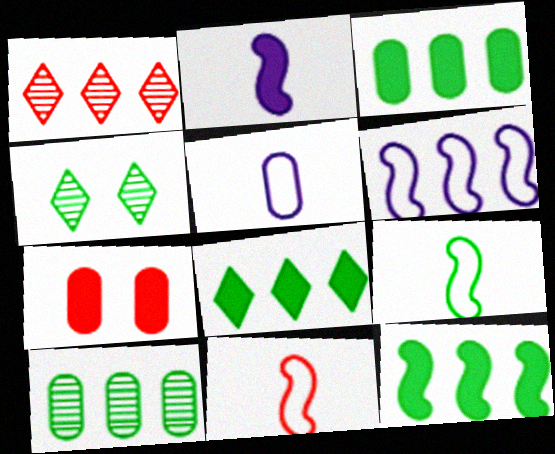[[1, 3, 6], 
[1, 7, 11], 
[2, 7, 8], 
[3, 4, 9], 
[3, 8, 12], 
[5, 7, 10]]